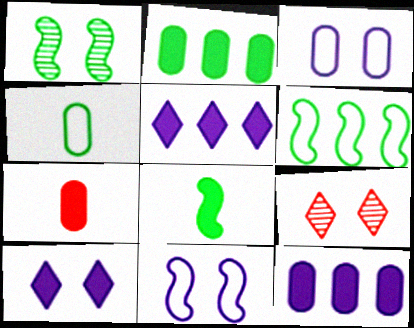[[1, 6, 8]]